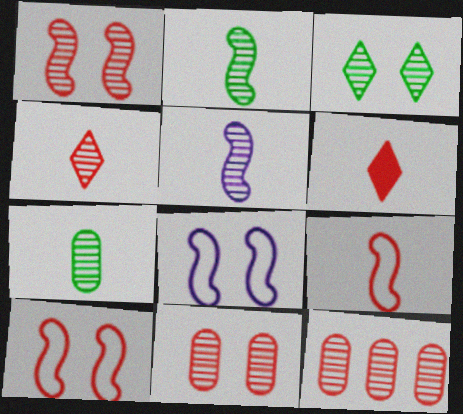[[1, 4, 12], 
[3, 5, 12], 
[4, 5, 7], 
[6, 10, 12]]